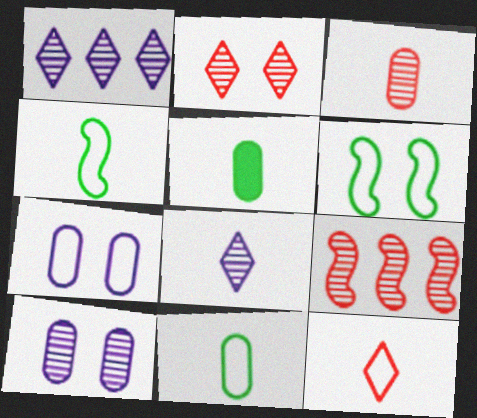[[2, 3, 9]]